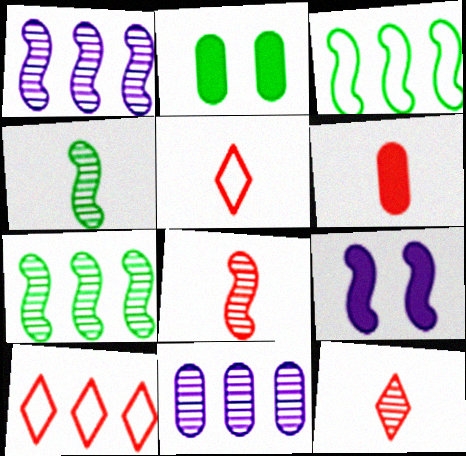[[1, 2, 5], 
[3, 8, 9], 
[5, 6, 8]]